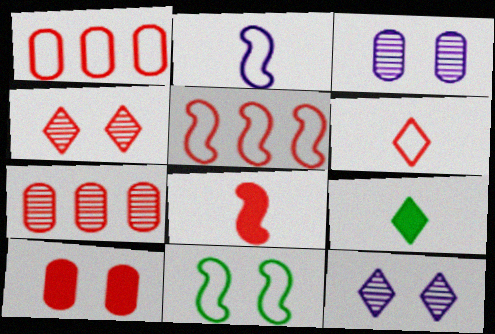[[1, 4, 8], 
[2, 5, 11], 
[3, 5, 9], 
[10, 11, 12]]